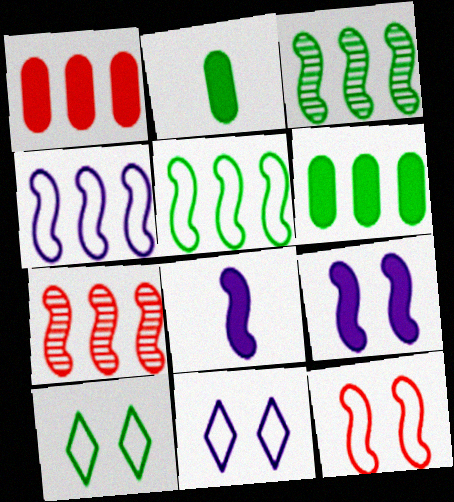[[2, 3, 10], 
[2, 7, 11], 
[3, 8, 12]]